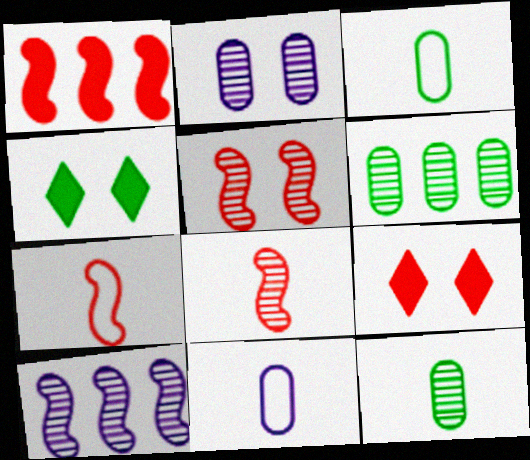[[1, 5, 7], 
[3, 9, 10]]